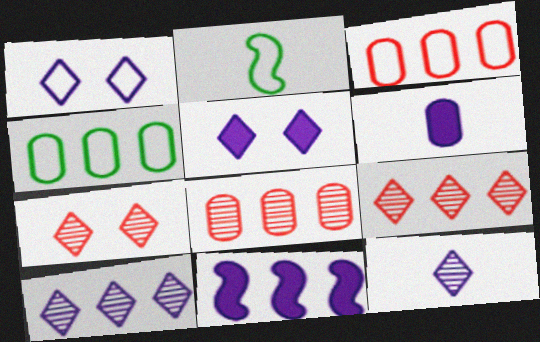[[1, 2, 3], 
[2, 5, 8], 
[4, 9, 11], 
[5, 6, 11]]